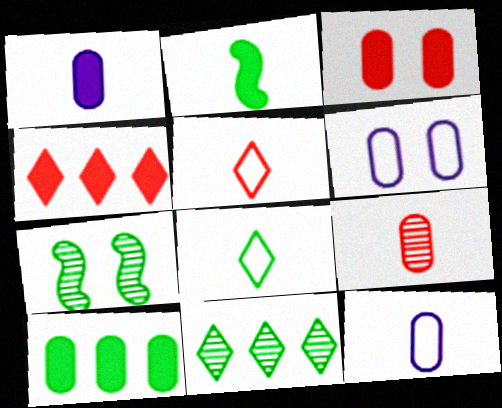[[1, 3, 10], 
[4, 7, 12], 
[6, 9, 10], 
[7, 8, 10]]